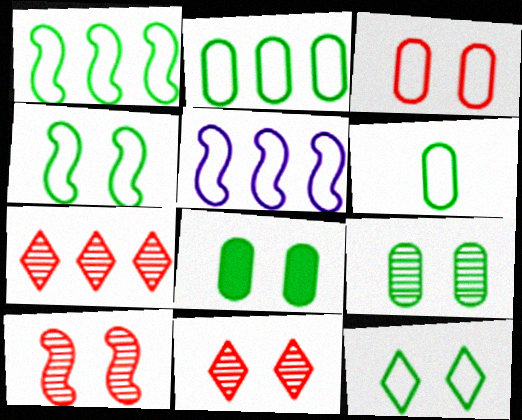[[1, 6, 12]]